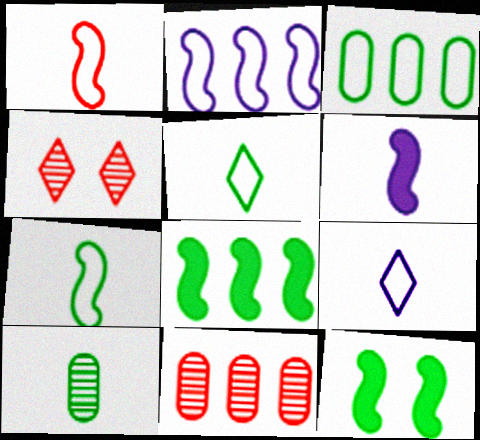[[3, 4, 6], 
[9, 11, 12]]